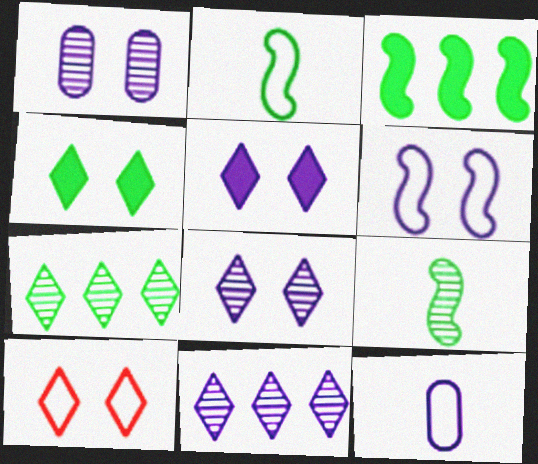[[1, 5, 6], 
[4, 8, 10]]